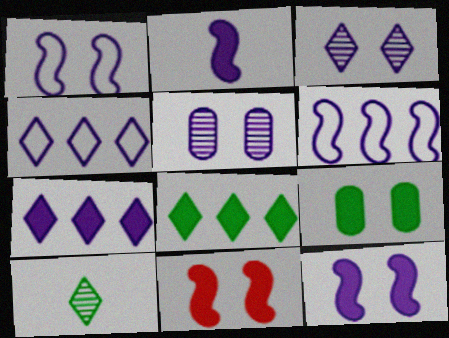[[2, 4, 5]]